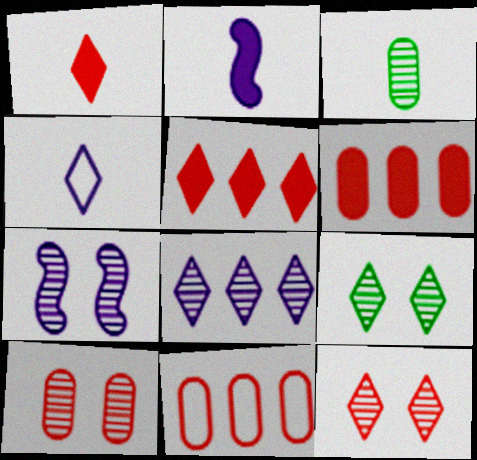[[2, 9, 11], 
[4, 5, 9], 
[7, 9, 10]]